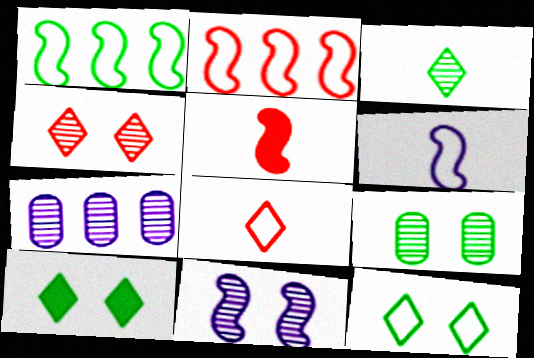[[1, 5, 11], 
[4, 9, 11], 
[5, 7, 12]]